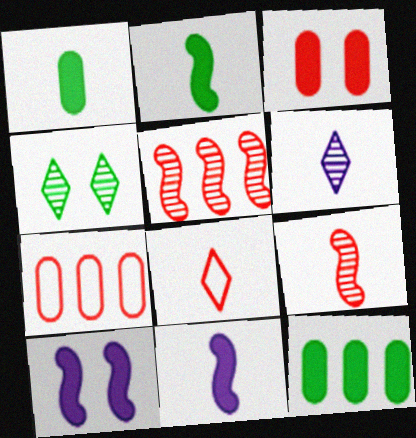[[3, 5, 8], 
[4, 7, 11]]